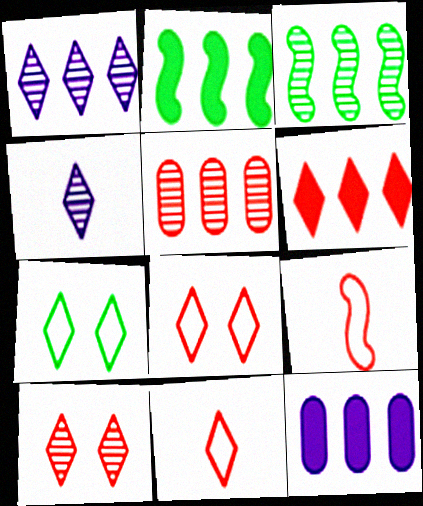[[1, 3, 5], 
[2, 6, 12], 
[4, 6, 7], 
[6, 10, 11]]